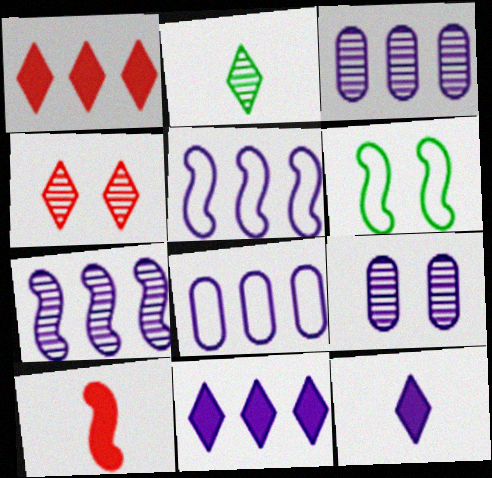[[3, 5, 11], 
[5, 9, 12], 
[6, 7, 10], 
[7, 8, 11]]